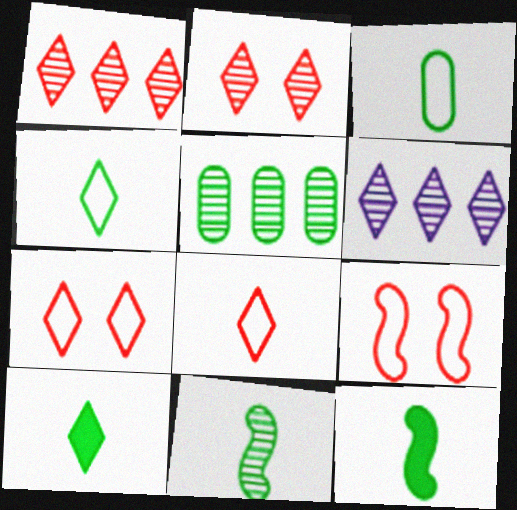[[3, 10, 11], 
[6, 7, 10]]